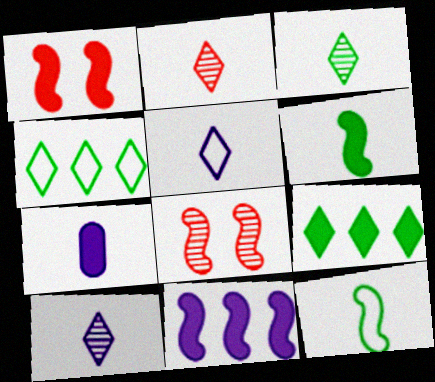[[1, 6, 11], 
[1, 7, 9], 
[2, 3, 10], 
[2, 7, 12], 
[4, 7, 8], 
[8, 11, 12]]